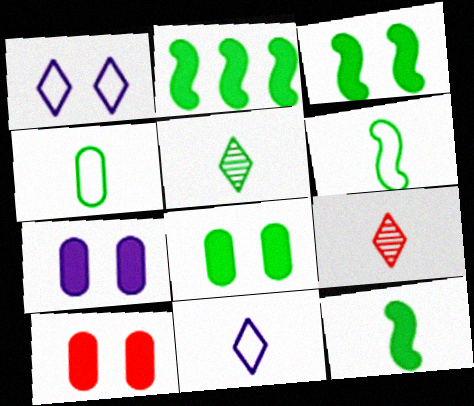[[2, 3, 12], 
[4, 5, 12], 
[7, 8, 10]]